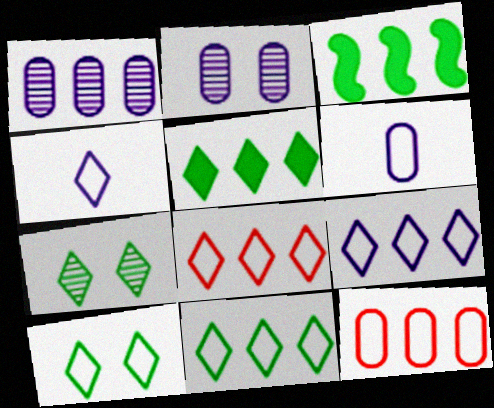[[1, 3, 8], 
[4, 8, 10], 
[8, 9, 11]]